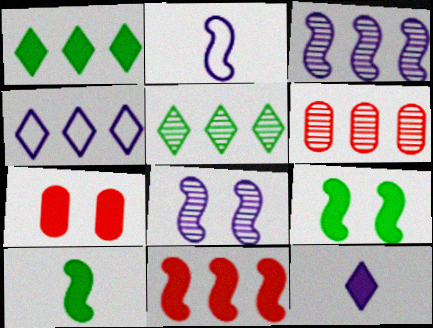[[2, 5, 7], 
[3, 5, 6]]